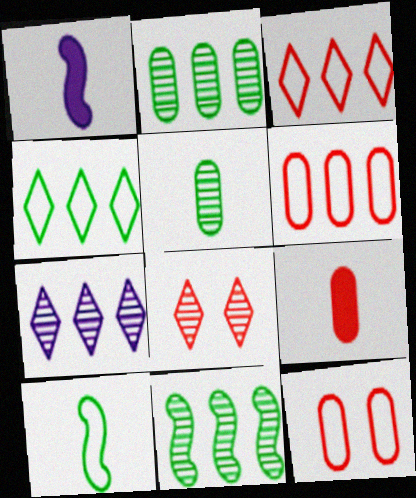[]